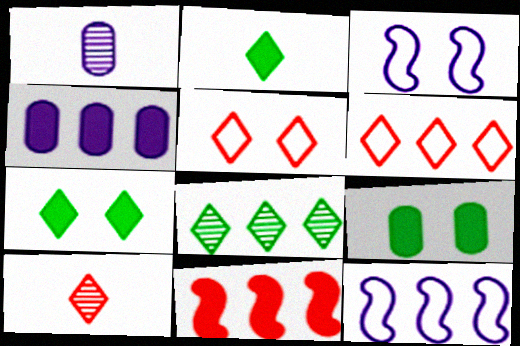[[9, 10, 12]]